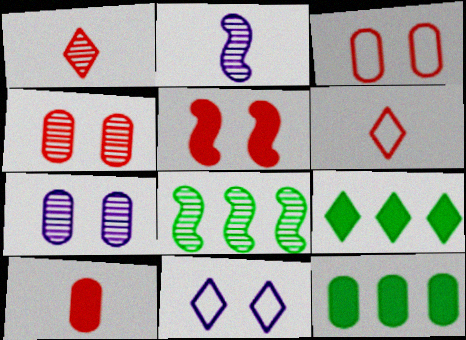[[1, 7, 8], 
[1, 9, 11], 
[2, 3, 9], 
[8, 10, 11]]